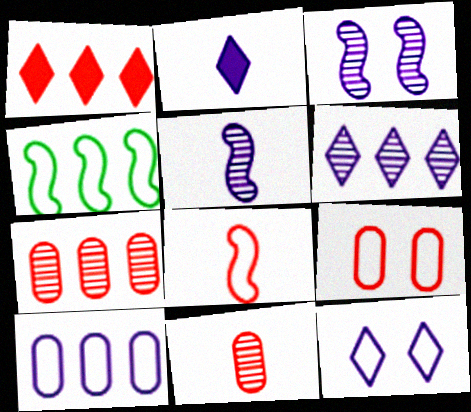[[2, 3, 10], 
[2, 6, 12]]